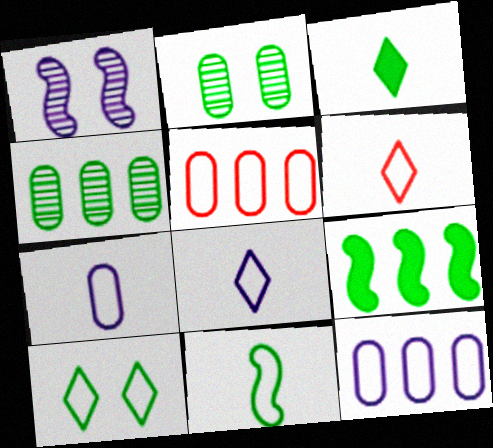[[1, 3, 5], 
[6, 7, 11]]